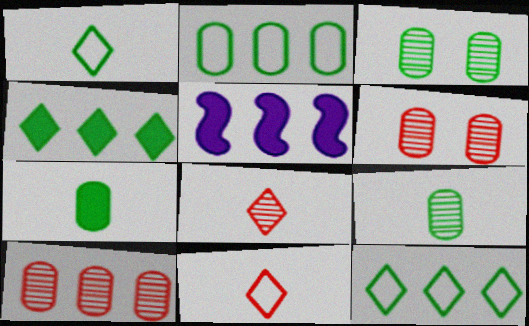[[1, 5, 6], 
[2, 3, 7], 
[3, 5, 11], 
[5, 10, 12]]